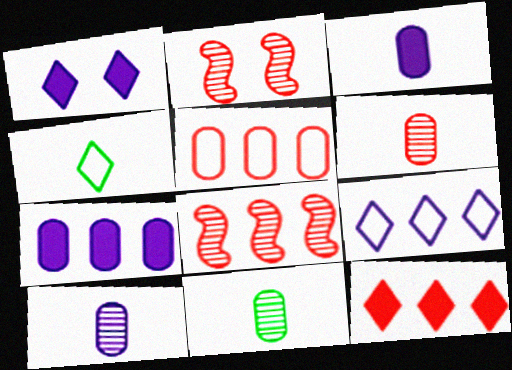[[2, 4, 7], 
[5, 8, 12], 
[6, 10, 11]]